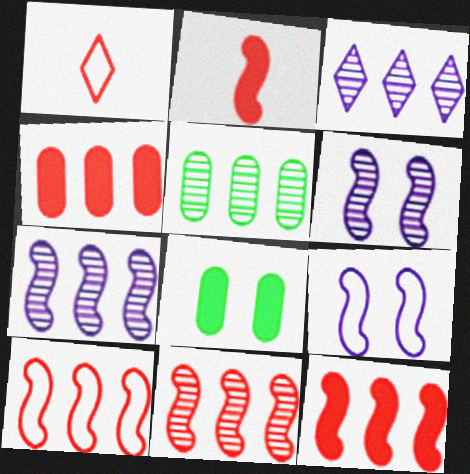[[1, 7, 8], 
[3, 5, 11], 
[10, 11, 12]]